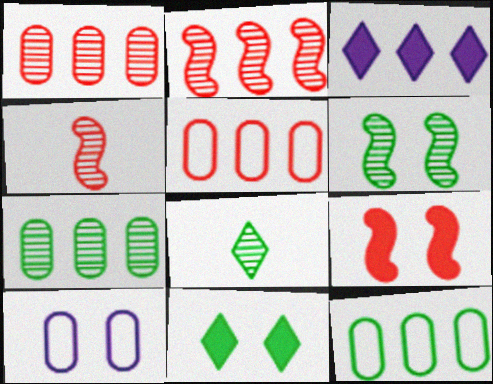[[2, 3, 12], 
[6, 7, 8]]